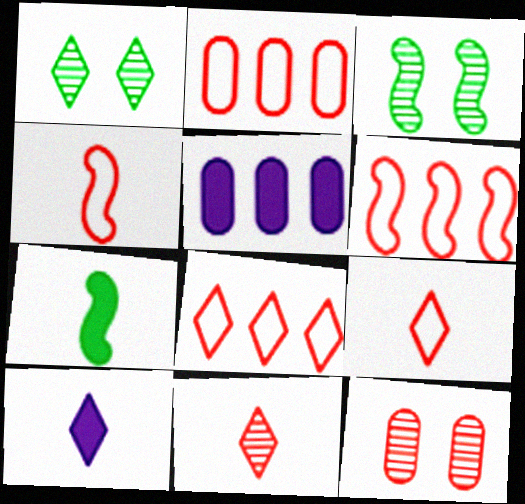[[1, 4, 5], 
[1, 8, 10], 
[2, 3, 10], 
[2, 6, 8], 
[3, 5, 9]]